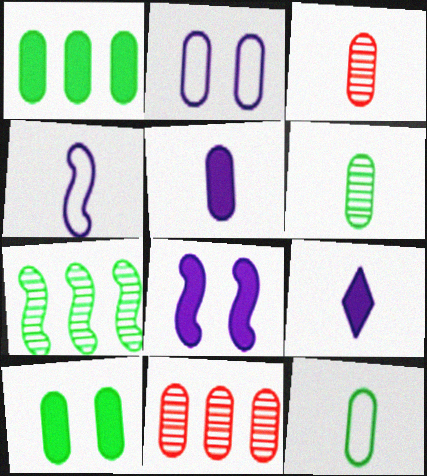[[1, 2, 3], 
[3, 5, 12]]